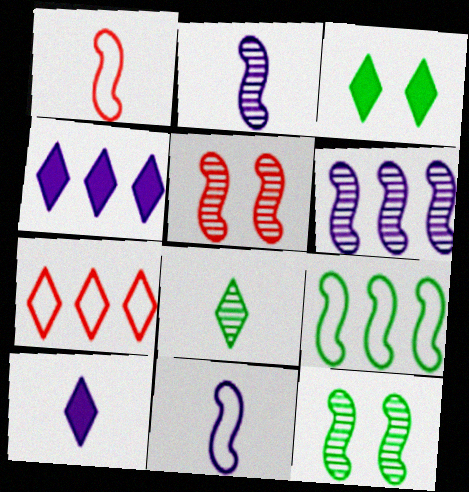[]